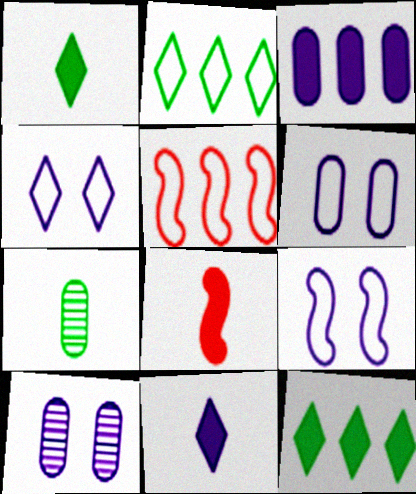[[1, 5, 10], 
[2, 8, 10], 
[4, 6, 9]]